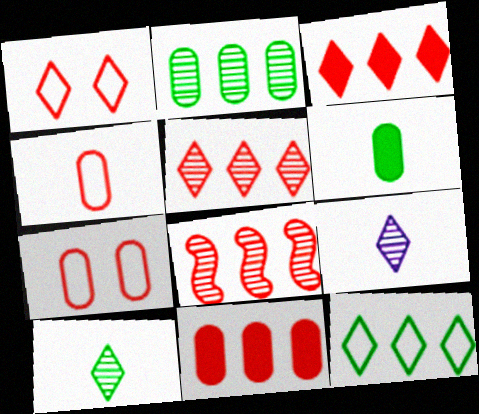[]